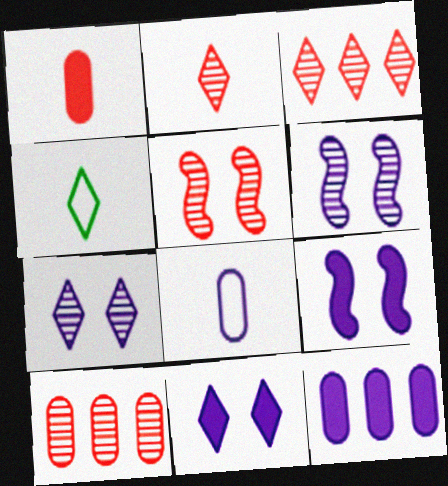[[2, 5, 10], 
[3, 4, 11], 
[4, 5, 12], 
[4, 9, 10]]